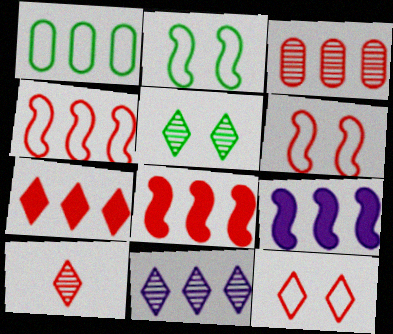[[1, 8, 11], 
[3, 4, 7], 
[5, 10, 11], 
[7, 10, 12]]